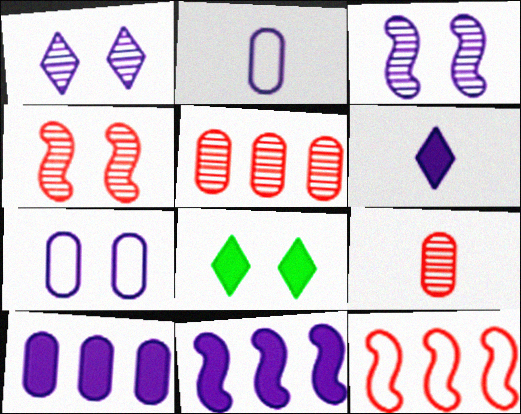[[1, 2, 11], 
[4, 7, 8]]